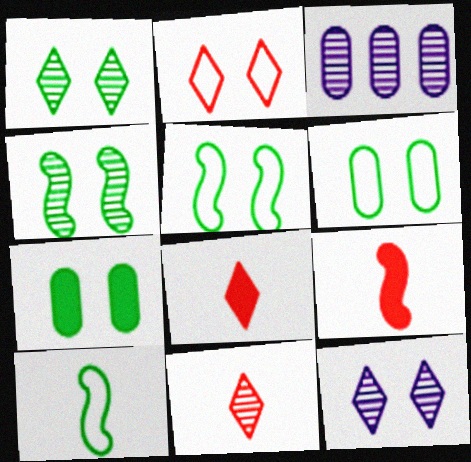[[1, 5, 7], 
[3, 4, 11], 
[3, 5, 8]]